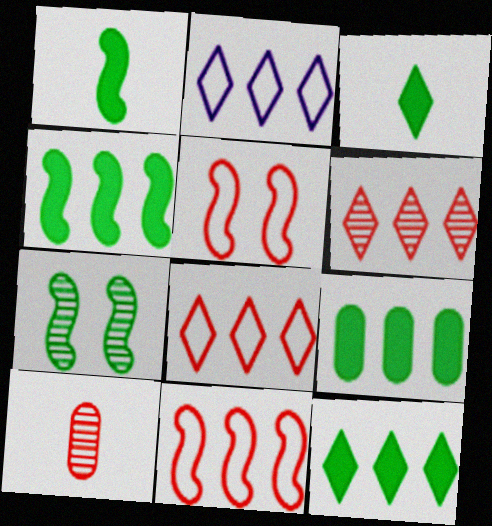[[2, 6, 12], 
[4, 9, 12]]